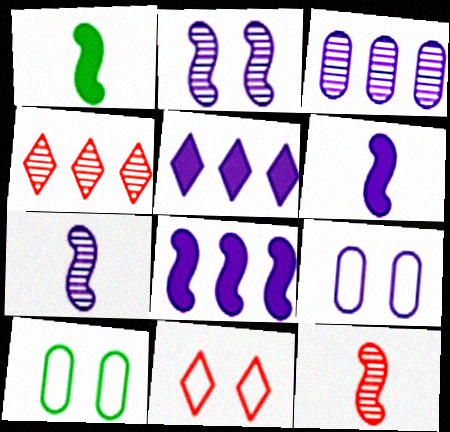[[1, 3, 11], 
[1, 4, 9], 
[4, 6, 10], 
[5, 7, 9], 
[5, 10, 12]]